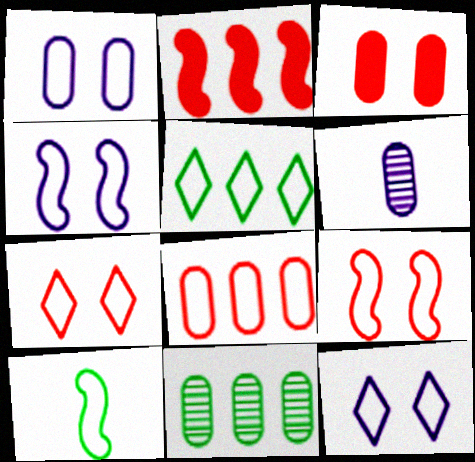[[1, 4, 12], 
[8, 10, 12]]